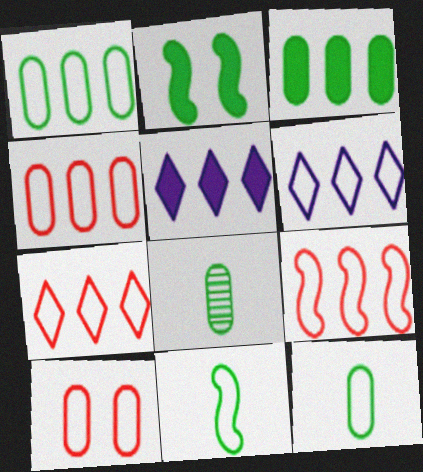[[1, 6, 9], 
[4, 7, 9], 
[6, 10, 11]]